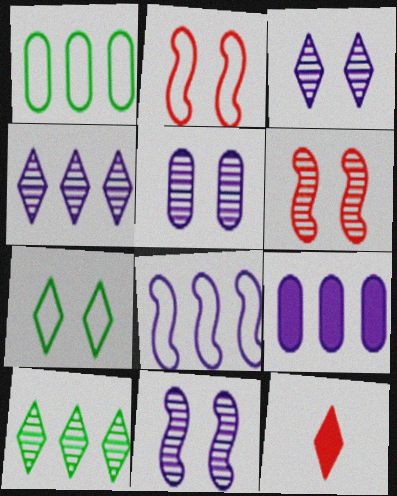[[1, 11, 12], 
[3, 5, 11], 
[4, 7, 12], 
[4, 8, 9]]